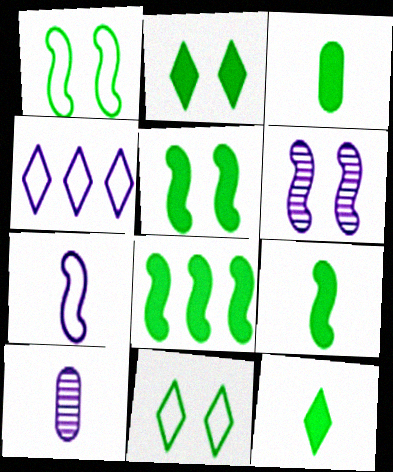[[2, 3, 8], 
[3, 9, 12], 
[5, 8, 9]]